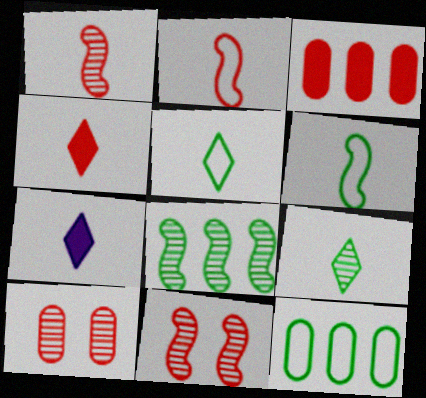[[7, 11, 12]]